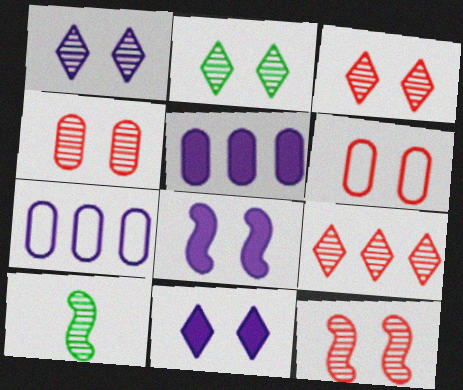[[1, 2, 3], 
[2, 6, 8], 
[3, 4, 12]]